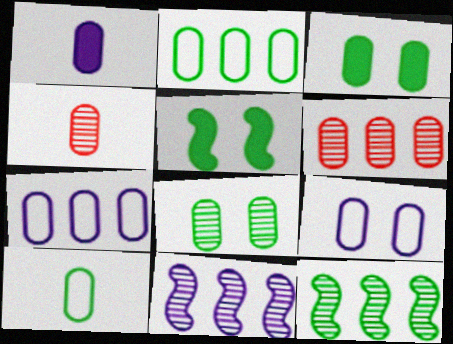[[1, 4, 10], 
[3, 4, 7]]